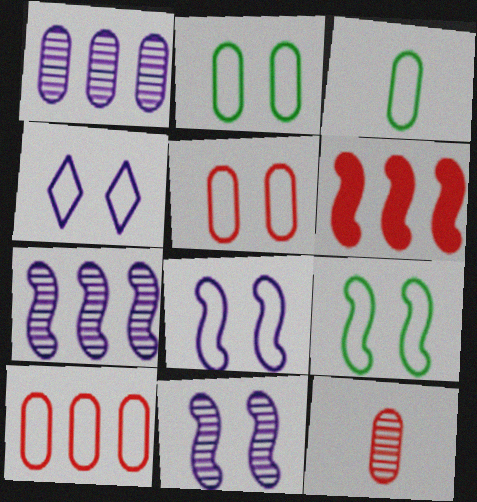[[4, 5, 9]]